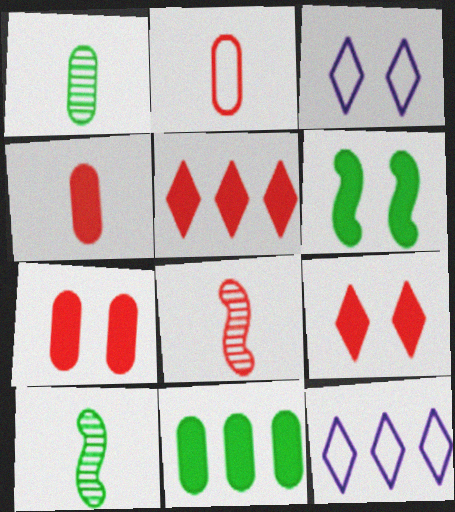[[3, 8, 11], 
[7, 10, 12]]